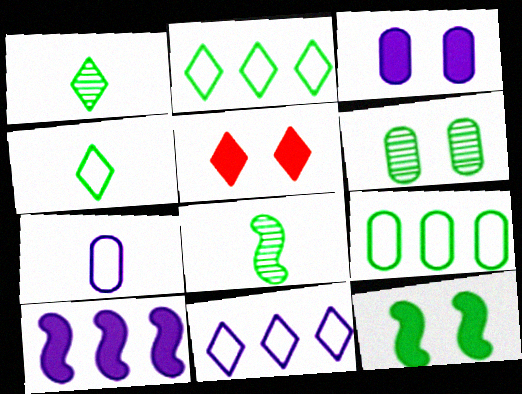[[1, 5, 11], 
[1, 9, 12], 
[3, 5, 12]]